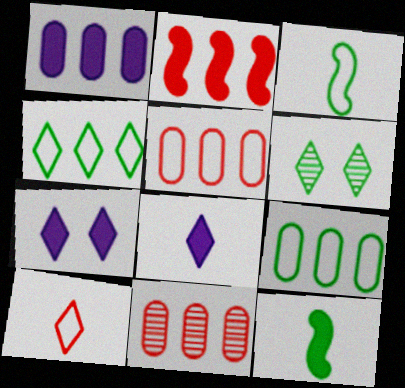[[1, 9, 11], 
[3, 7, 11], 
[6, 9, 12]]